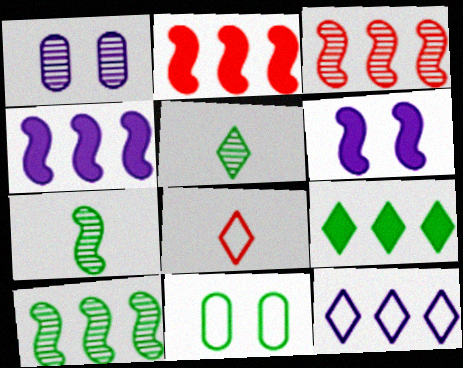[[1, 3, 5], 
[7, 9, 11]]